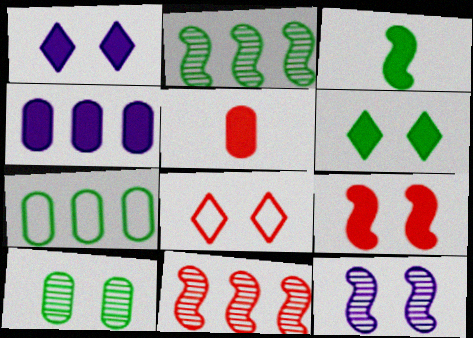[[5, 8, 11]]